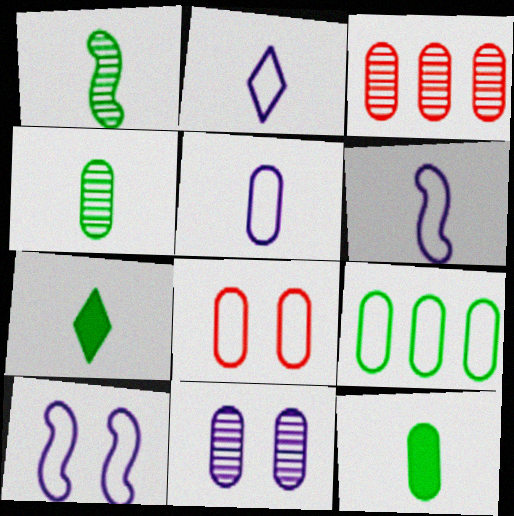[[2, 5, 6], 
[3, 4, 11], 
[3, 7, 10], 
[5, 8, 9]]